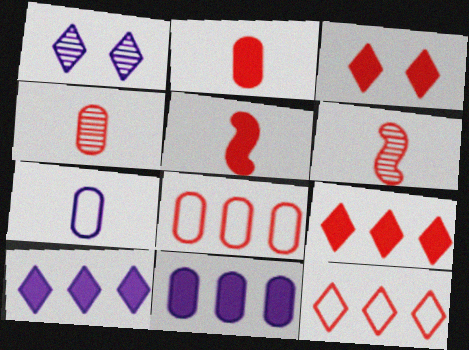[[3, 6, 8]]